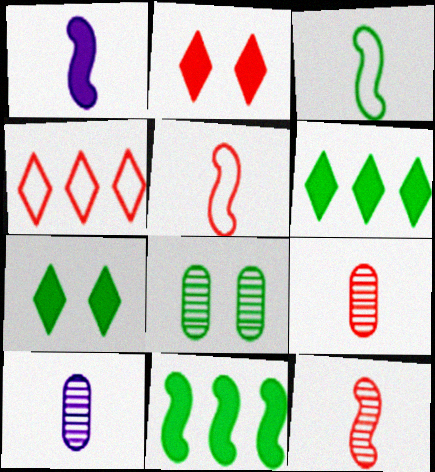[[1, 3, 12], 
[1, 4, 8], 
[3, 6, 8]]